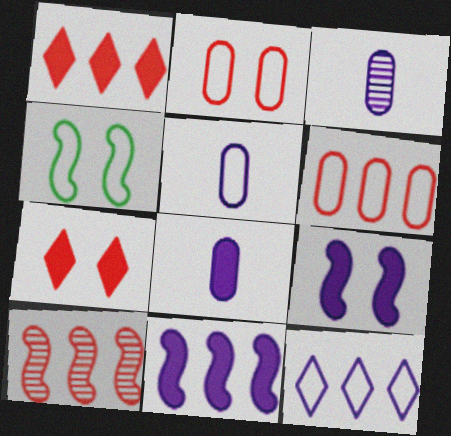[[1, 3, 4], 
[1, 6, 10], 
[3, 5, 8], 
[3, 9, 12]]